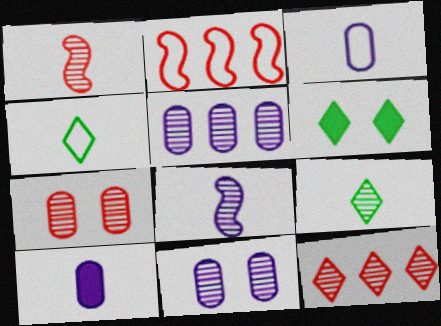[[1, 4, 10], 
[1, 7, 12]]